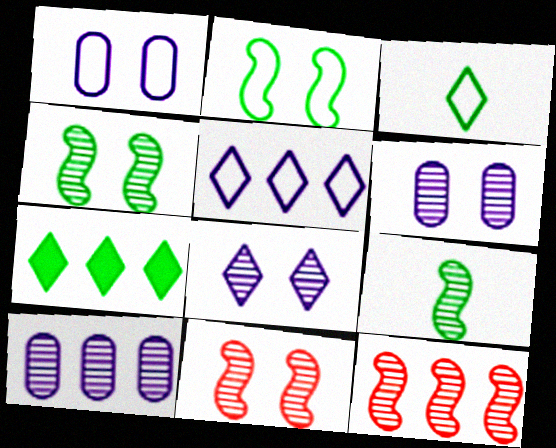[]